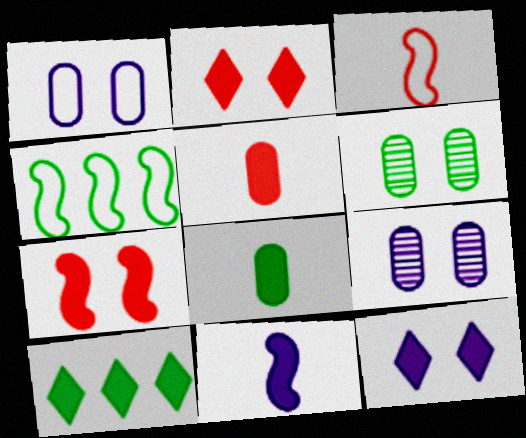[[3, 9, 10]]